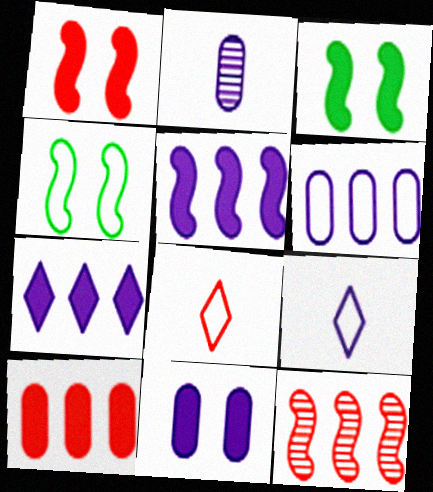[[2, 6, 11], 
[4, 6, 8]]